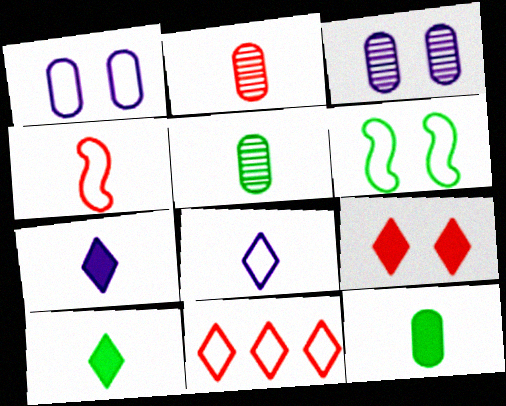[[3, 6, 9], 
[4, 5, 7]]